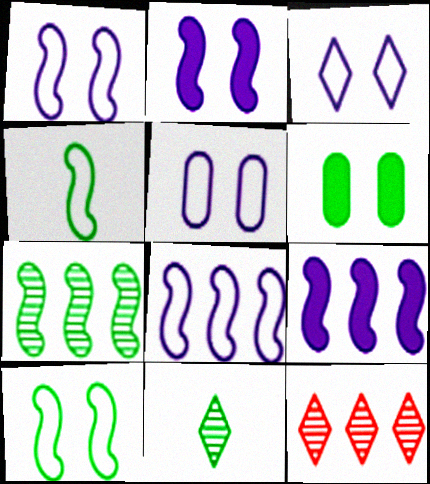[[1, 3, 5]]